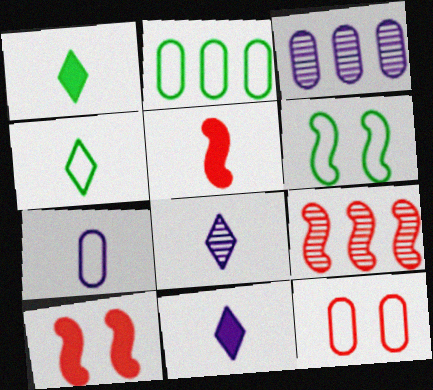[[2, 4, 6], 
[2, 7, 12], 
[2, 8, 10], 
[3, 4, 10]]